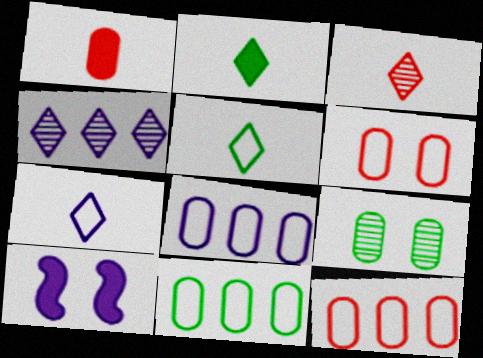[[1, 8, 9], 
[2, 3, 7], 
[3, 10, 11], 
[8, 11, 12]]